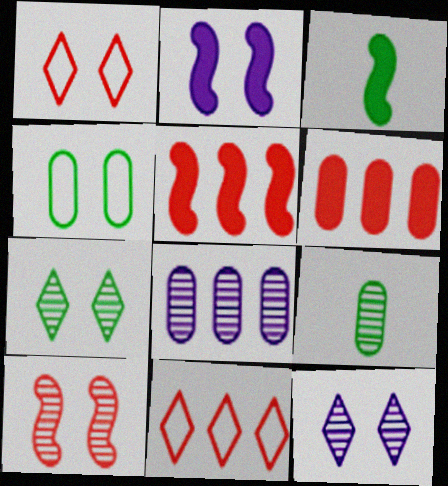[[1, 3, 8], 
[2, 3, 5], 
[2, 9, 11]]